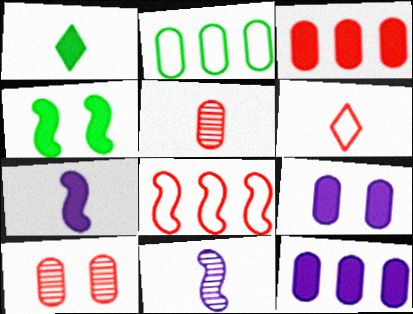[[2, 5, 9], 
[4, 8, 11]]